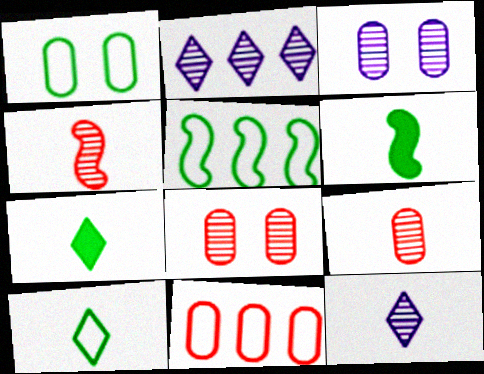[[1, 5, 10]]